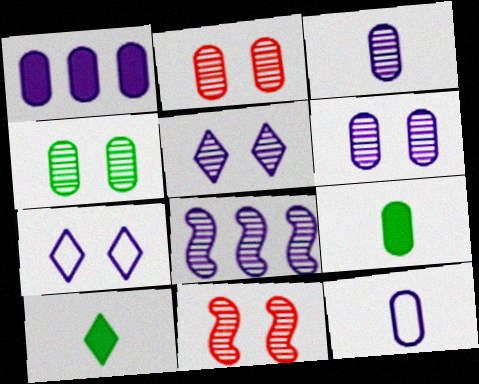[[1, 6, 12], 
[2, 4, 6], 
[3, 5, 8], 
[4, 5, 11]]